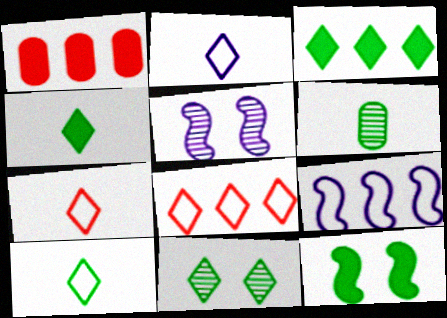[[1, 5, 10], 
[2, 7, 10], 
[3, 10, 11]]